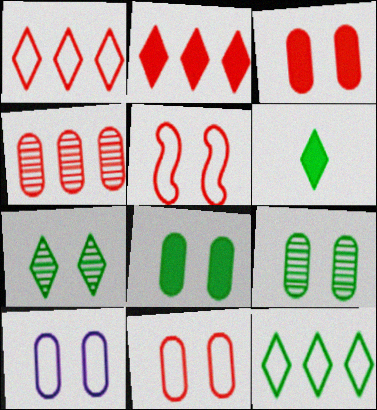[[3, 9, 10], 
[6, 7, 12]]